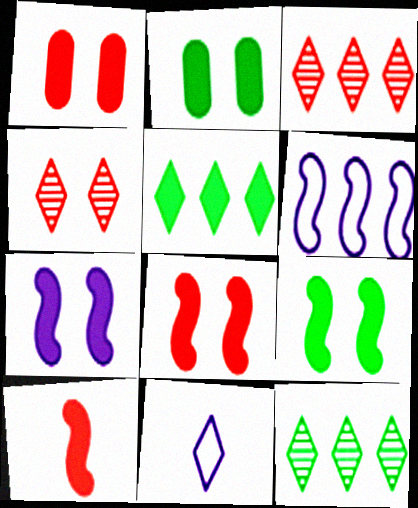[[4, 5, 11], 
[7, 8, 9]]